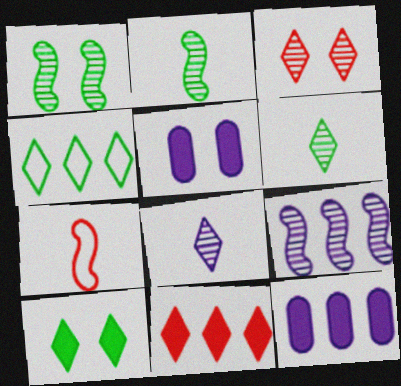[[4, 6, 10]]